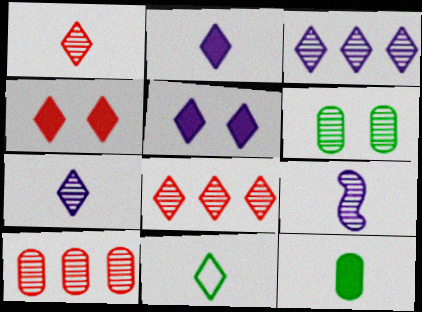[[1, 2, 11], 
[3, 4, 11], 
[5, 8, 11], 
[6, 8, 9]]